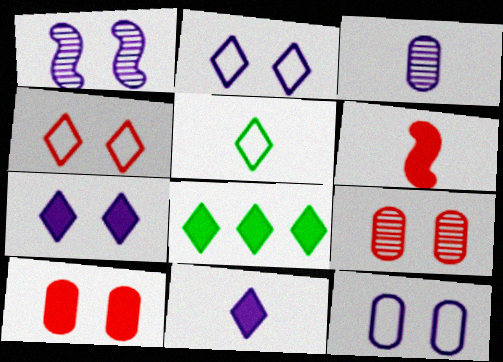[[1, 7, 12], 
[3, 5, 6]]